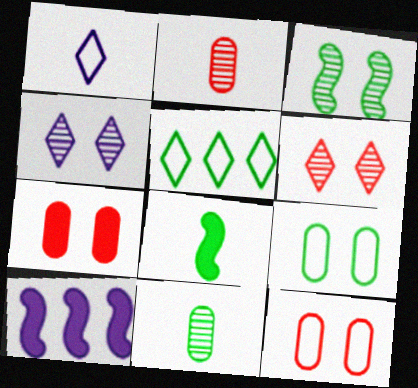[[1, 2, 8]]